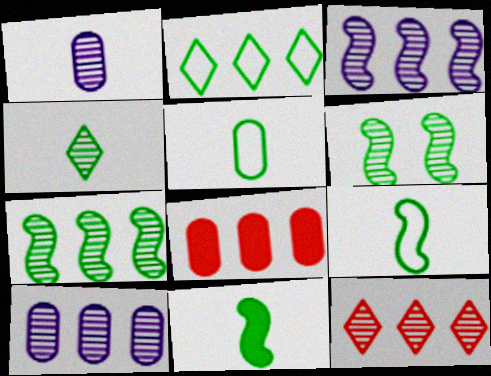[[1, 6, 12], 
[2, 3, 8], 
[4, 5, 11], 
[7, 10, 12]]